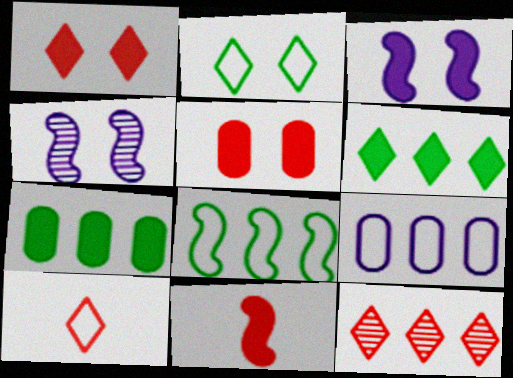[[1, 10, 12], 
[2, 4, 5], 
[4, 7, 10], 
[4, 8, 11]]